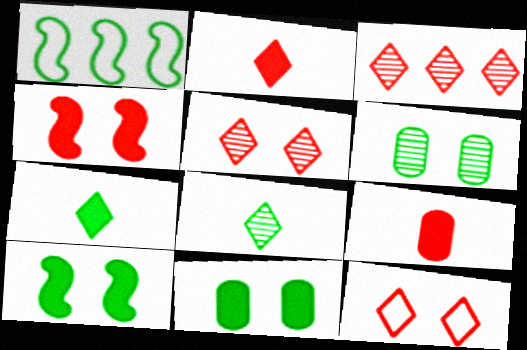[[1, 6, 7], 
[1, 8, 11], 
[2, 3, 12]]